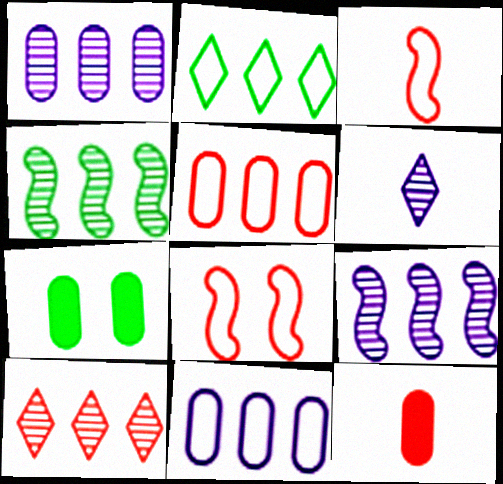[[1, 4, 10], 
[8, 10, 12]]